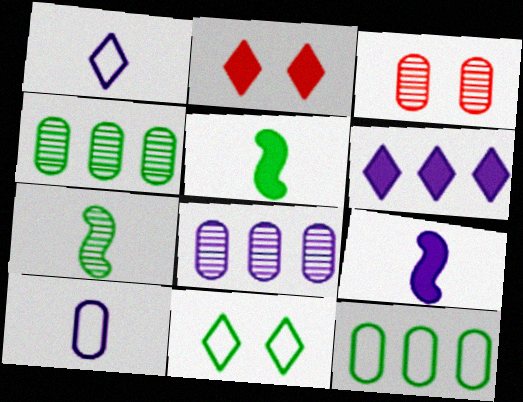[[4, 5, 11]]